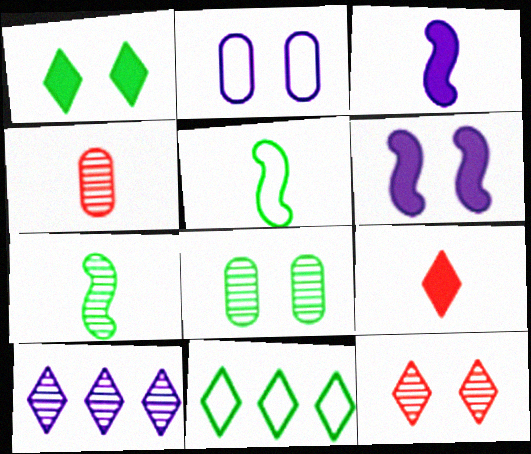[[2, 3, 10], 
[4, 6, 11]]